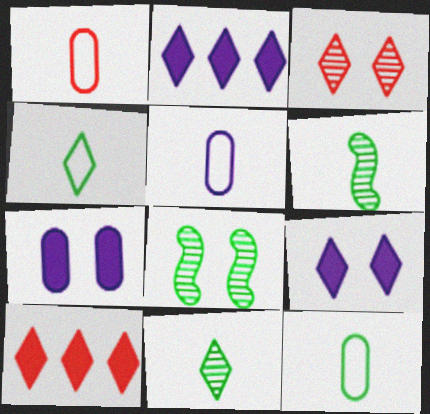[[1, 2, 8], 
[1, 5, 12], 
[2, 3, 4], 
[5, 8, 10]]